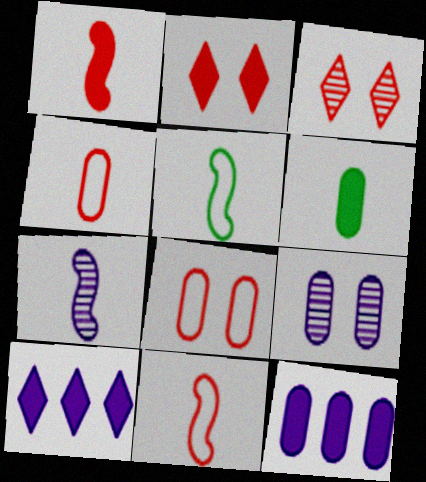[[1, 5, 7], 
[3, 5, 12]]